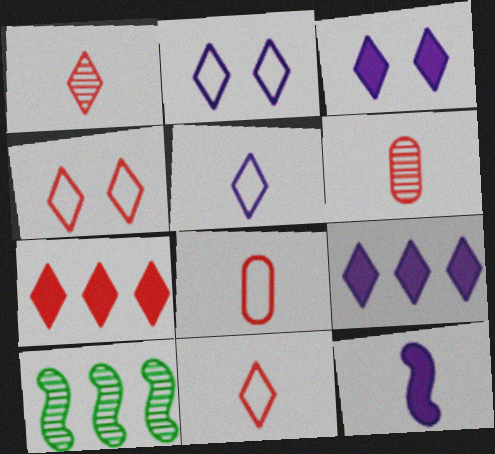[[1, 4, 7], 
[3, 8, 10]]